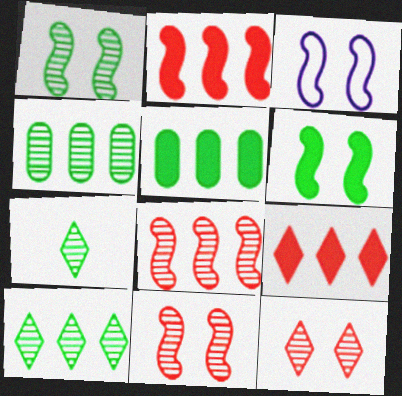[[1, 4, 7], 
[3, 6, 11]]